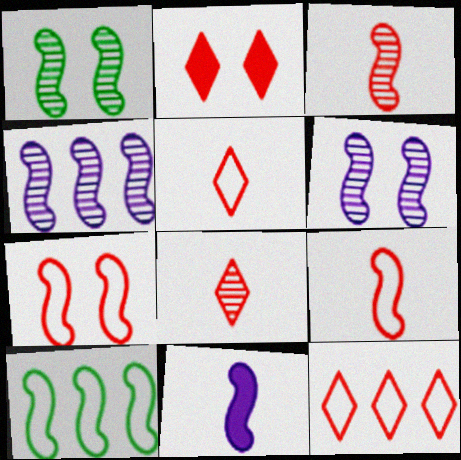[[1, 3, 4], 
[2, 8, 12]]